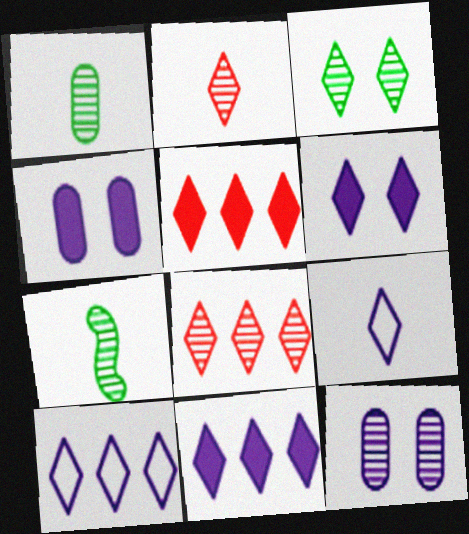[[3, 5, 9], 
[7, 8, 12]]